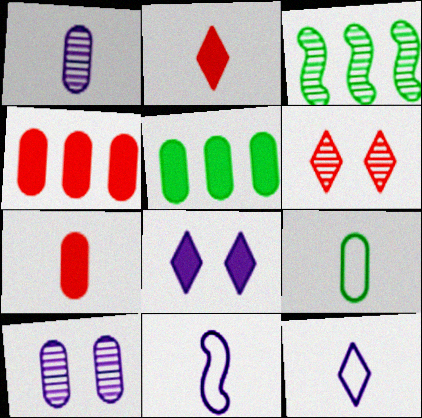[[1, 3, 6], 
[1, 7, 9], 
[4, 9, 10], 
[5, 6, 11]]